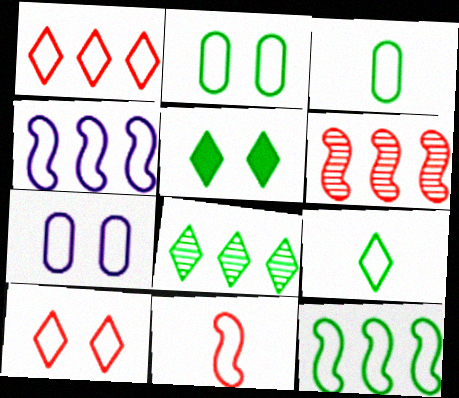[[2, 9, 12], 
[3, 4, 10], 
[5, 8, 9]]